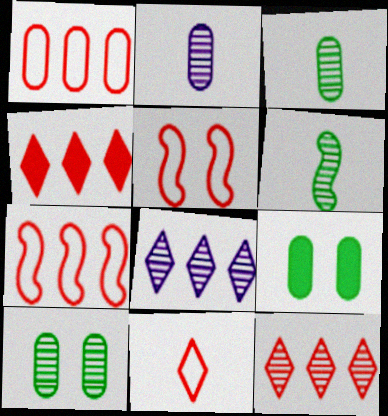[[1, 2, 9], 
[1, 5, 11]]